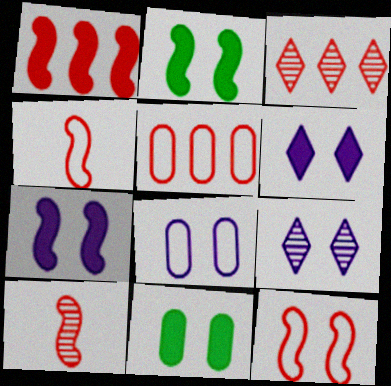[[1, 3, 5], 
[1, 10, 12], 
[7, 8, 9], 
[9, 11, 12]]